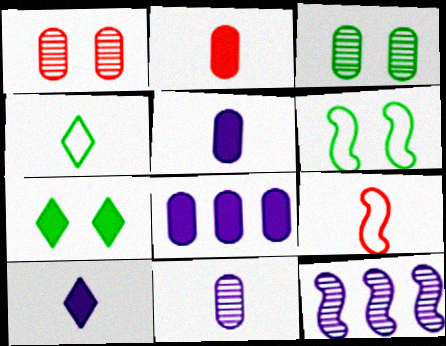[[3, 6, 7]]